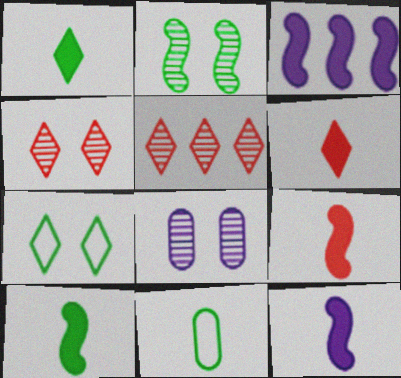[[2, 4, 8], 
[3, 4, 11], 
[9, 10, 12]]